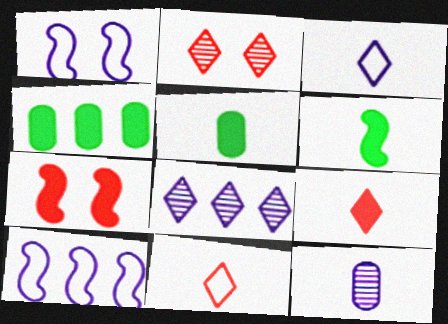[[2, 5, 10], 
[6, 11, 12]]